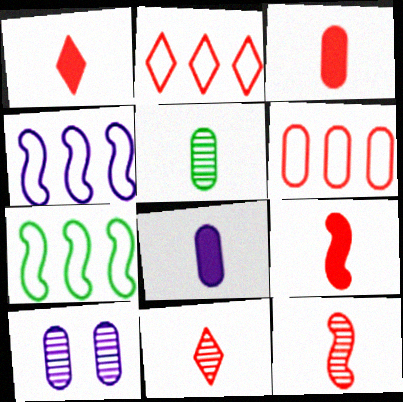[[1, 3, 9], 
[1, 7, 10]]